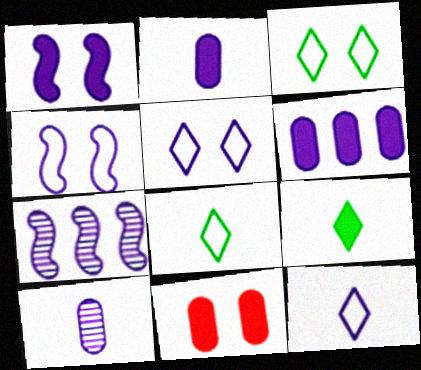[[2, 5, 7], 
[7, 8, 11]]